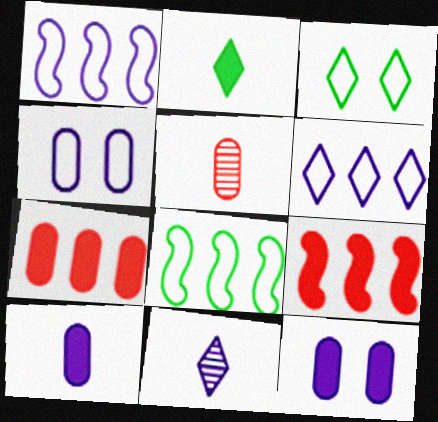[[1, 11, 12], 
[2, 9, 12]]